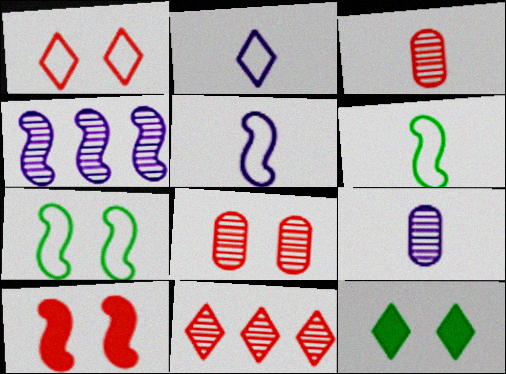[[1, 8, 10], 
[2, 11, 12], 
[4, 6, 10]]